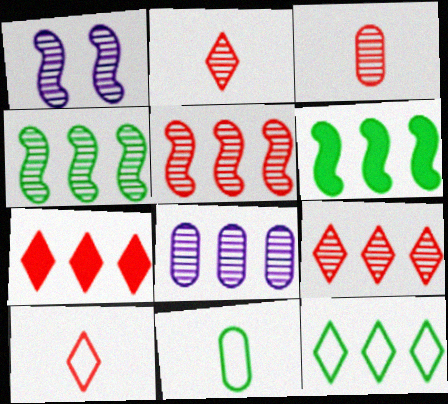[[1, 7, 11], 
[4, 8, 9]]